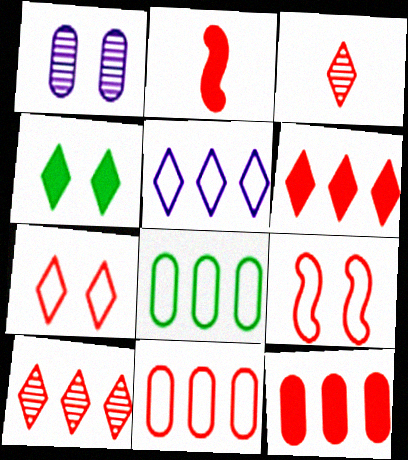[[1, 4, 9], 
[3, 4, 5], 
[3, 6, 7], 
[3, 9, 12]]